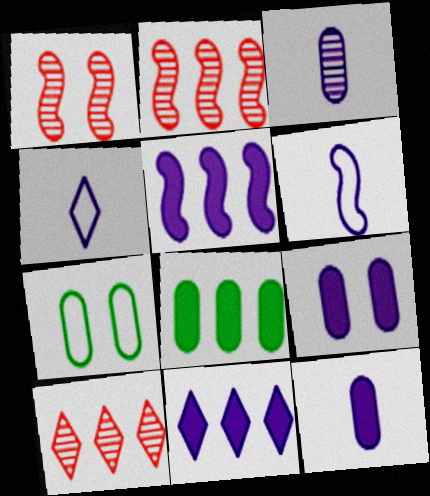[[1, 4, 8]]